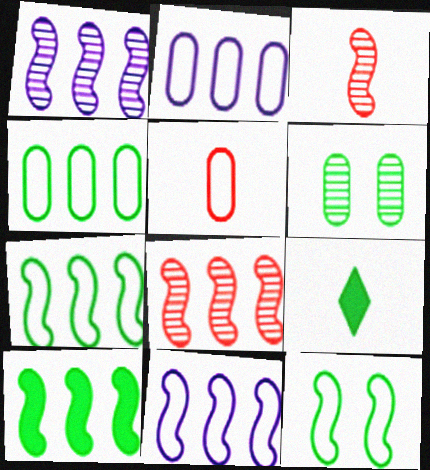[[6, 7, 9], 
[8, 10, 11]]